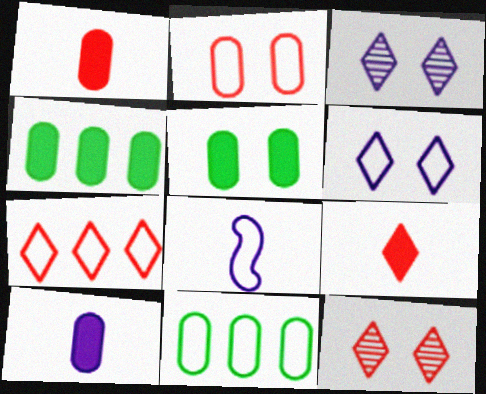[[4, 8, 12], 
[7, 9, 12]]